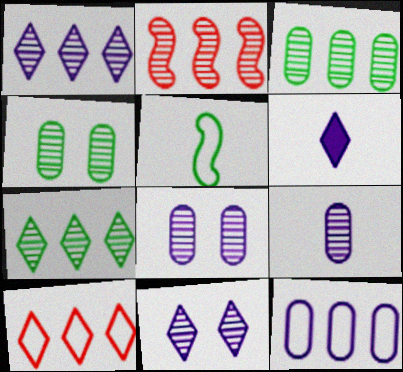[[1, 2, 3]]